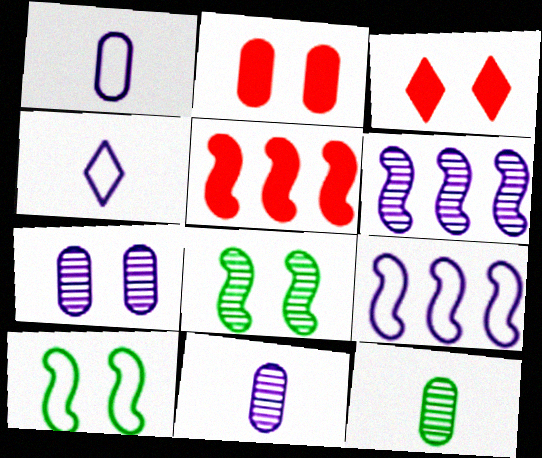[[3, 7, 10], 
[3, 9, 12]]